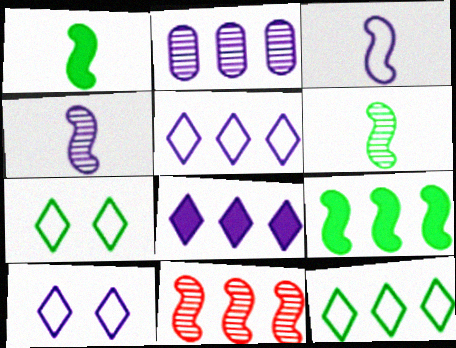[]